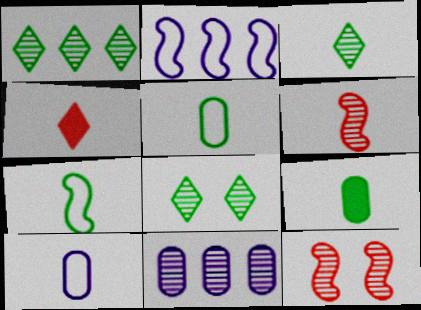[[1, 3, 8], 
[3, 7, 9], 
[3, 11, 12], 
[6, 8, 11]]